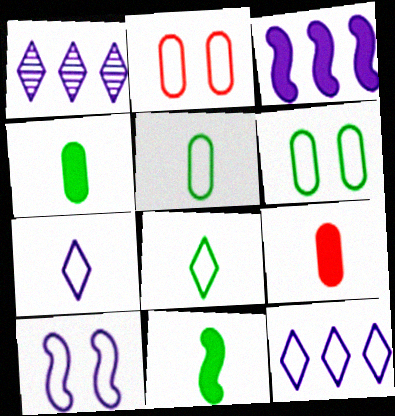[[1, 2, 11]]